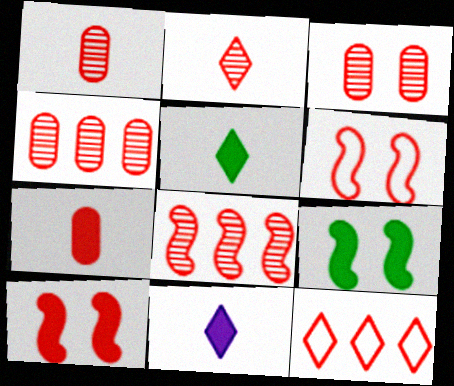[[1, 3, 4], 
[1, 10, 12], 
[2, 3, 8]]